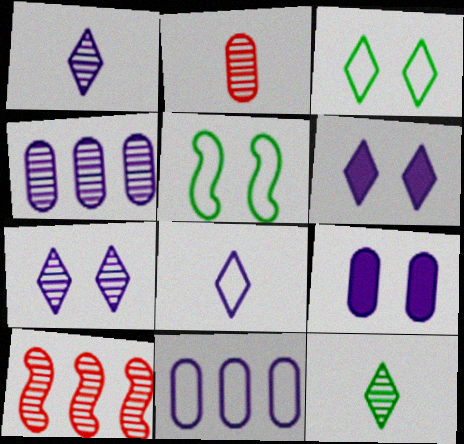[]